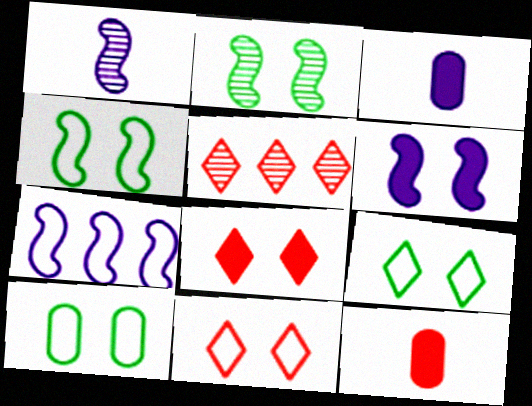[[1, 6, 7], 
[3, 4, 5], 
[4, 9, 10]]